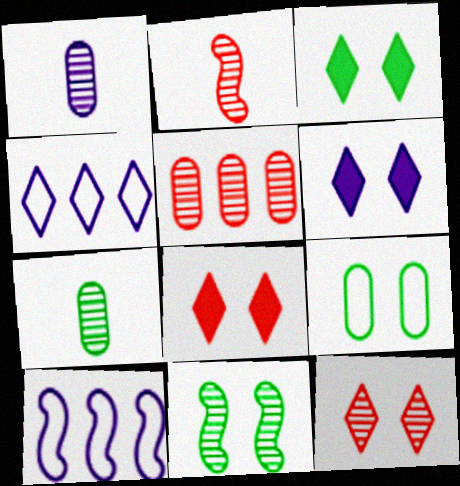[[1, 6, 10], 
[2, 5, 12], 
[3, 6, 8], 
[3, 9, 11], 
[7, 8, 10]]